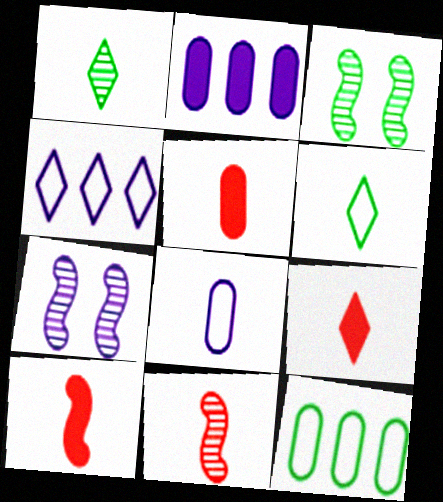[[1, 8, 10], 
[3, 4, 5], 
[5, 9, 10], 
[7, 9, 12]]